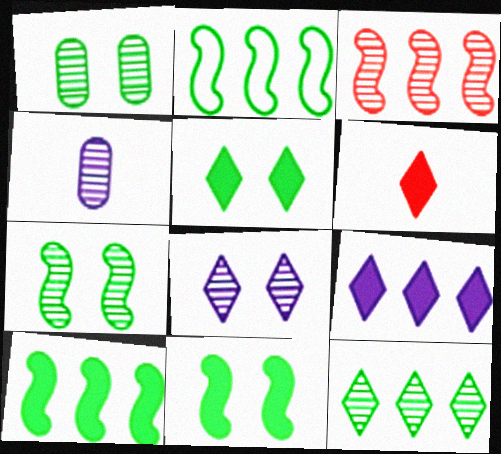[[5, 6, 9]]